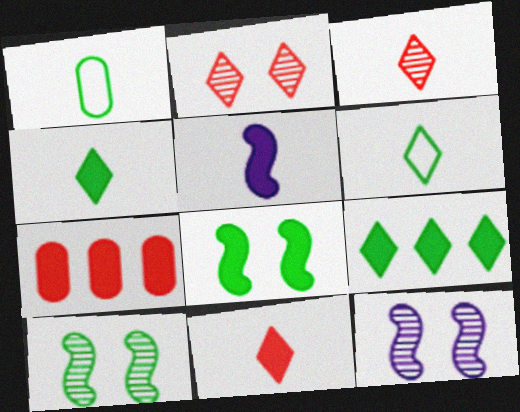[[1, 3, 5], 
[1, 9, 10], 
[6, 7, 12]]